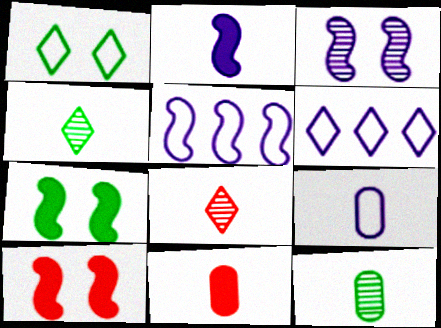[[2, 3, 5], 
[6, 10, 12], 
[9, 11, 12]]